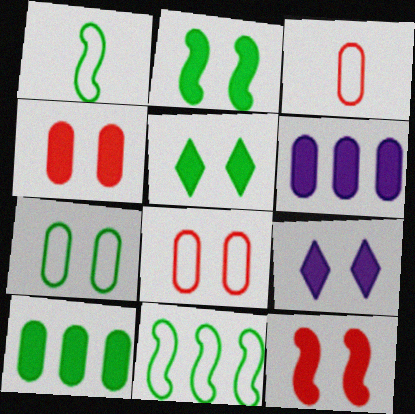[[2, 4, 9]]